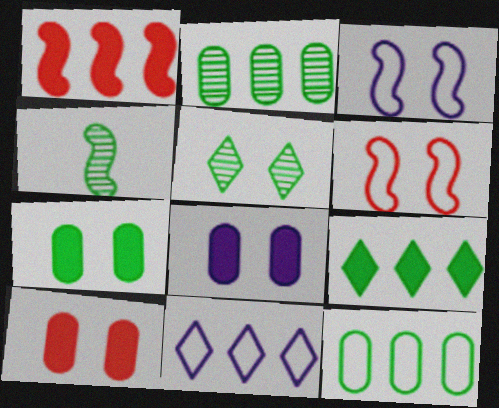[[1, 2, 11], 
[1, 3, 4], 
[2, 4, 5], 
[3, 5, 10], 
[4, 10, 11], 
[5, 6, 8], 
[7, 8, 10]]